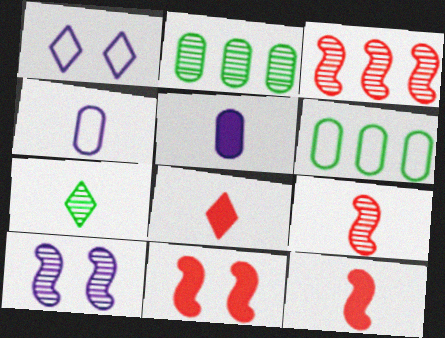[[1, 2, 12], 
[4, 7, 12], 
[6, 8, 10]]